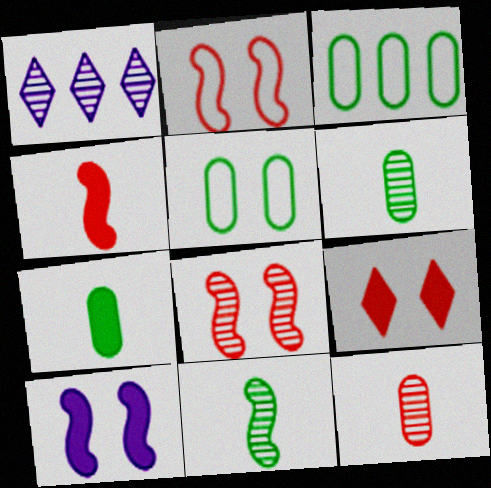[[1, 2, 7], 
[1, 4, 5], 
[1, 6, 8]]